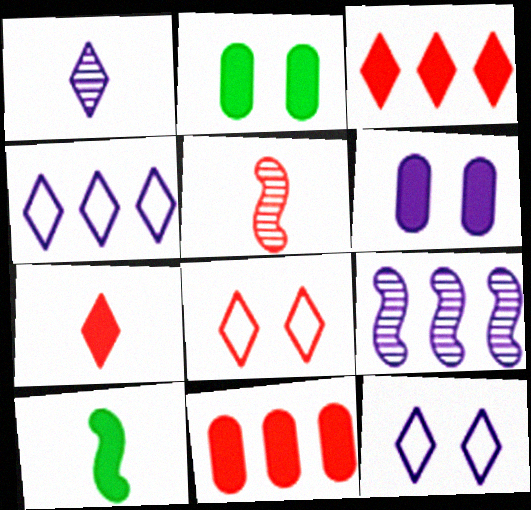[[2, 4, 5], 
[3, 6, 10], 
[5, 8, 11]]